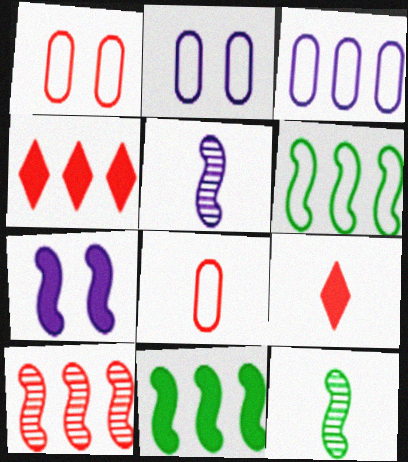[[1, 9, 10], 
[2, 4, 12]]